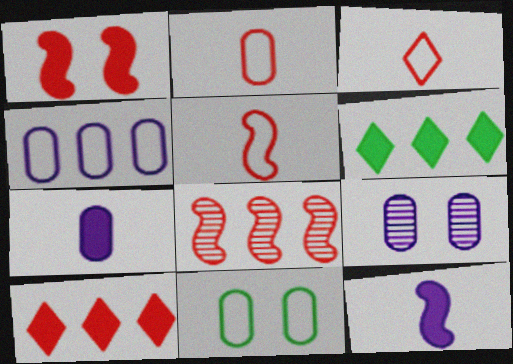[[1, 5, 8], 
[1, 6, 7], 
[2, 3, 5], 
[2, 4, 11], 
[4, 6, 8], 
[4, 7, 9], 
[5, 6, 9]]